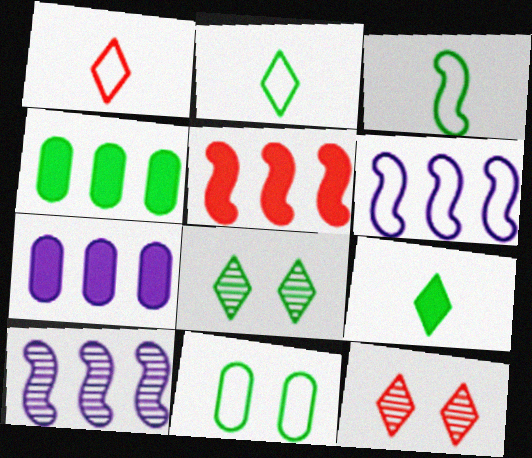[[1, 6, 11], 
[3, 4, 8], 
[3, 7, 12]]